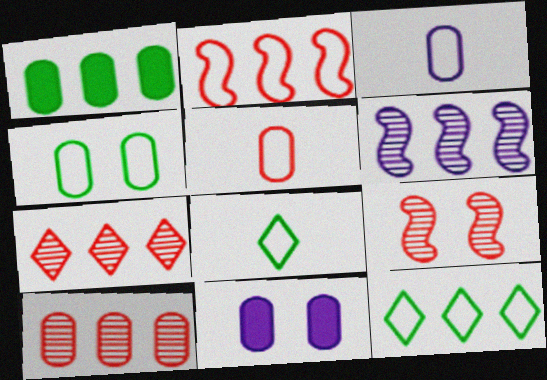[]